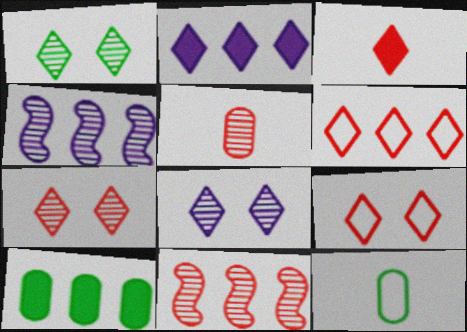[[1, 4, 5], 
[1, 7, 8], 
[3, 6, 7], 
[4, 6, 10], 
[5, 7, 11]]